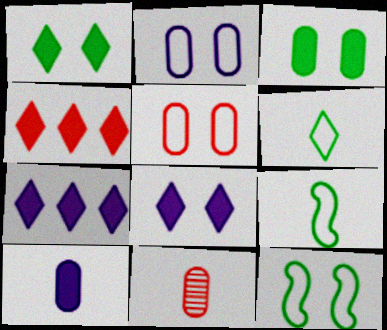[[7, 11, 12]]